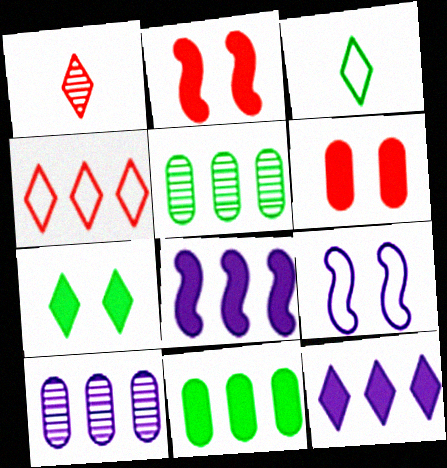[[1, 9, 11], 
[2, 3, 10], 
[4, 5, 8]]